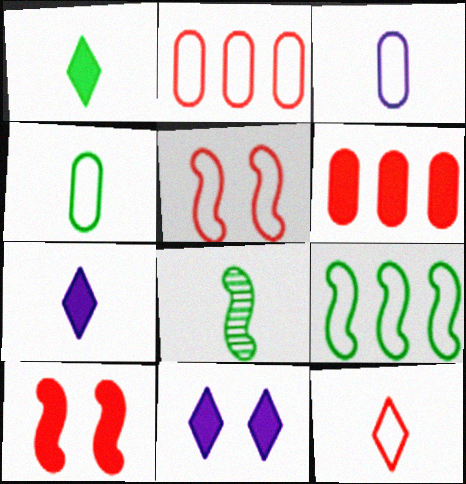[[1, 4, 8], 
[2, 5, 12], 
[2, 8, 11]]